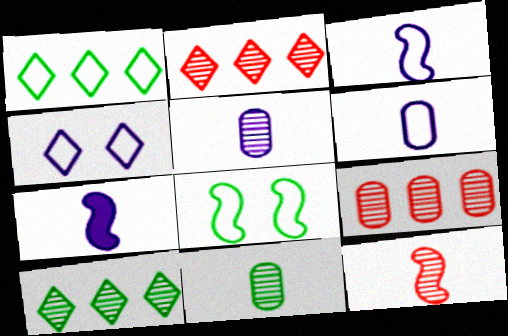[]